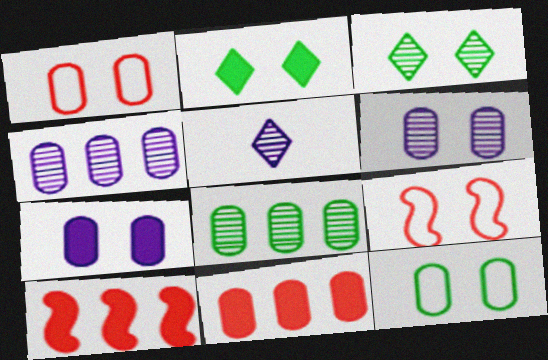[[2, 6, 9], 
[3, 7, 9], 
[5, 10, 12]]